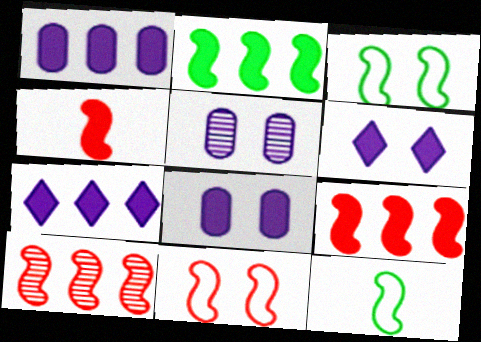[[4, 10, 11]]